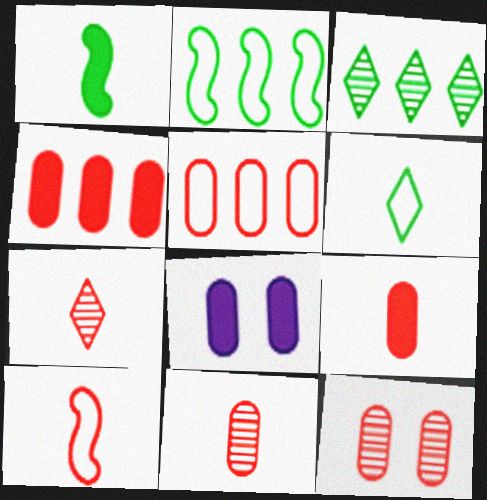[[2, 7, 8], 
[3, 8, 10], 
[5, 9, 12], 
[7, 9, 10]]